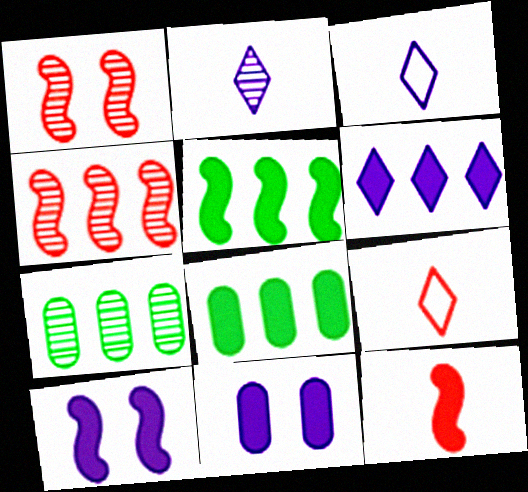[[1, 2, 7], 
[1, 3, 8], 
[5, 10, 12], 
[7, 9, 10]]